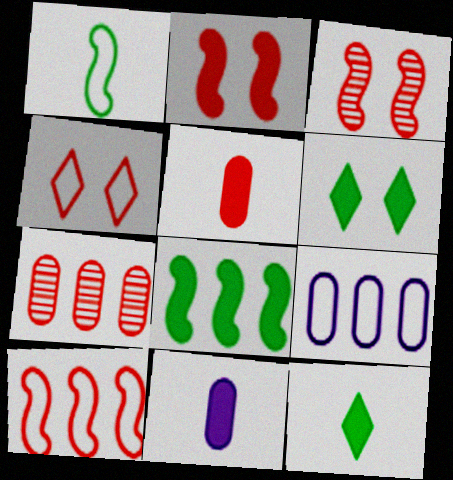[[1, 4, 9], 
[3, 9, 12]]